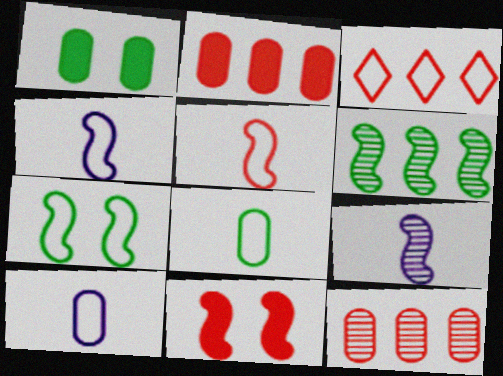[[1, 3, 9], 
[1, 10, 12], 
[3, 7, 10], 
[4, 6, 11]]